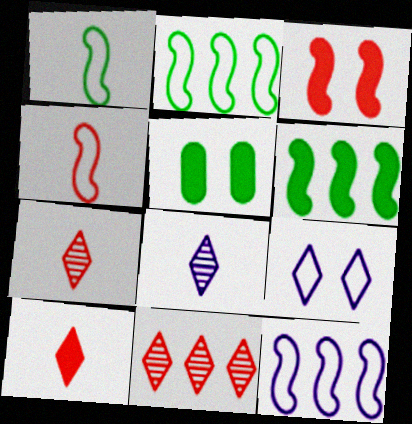[[5, 7, 12]]